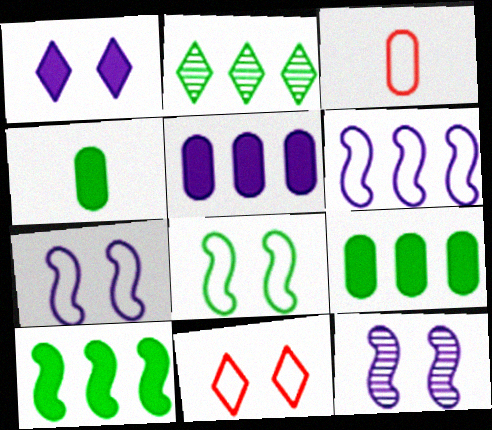[[2, 4, 8]]